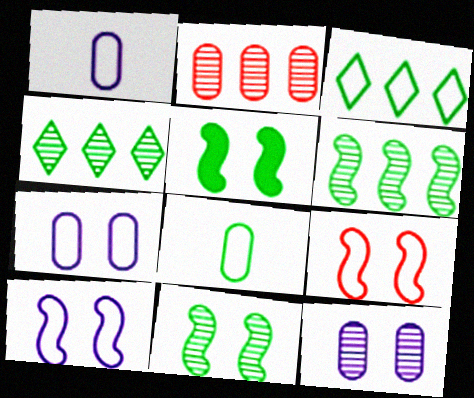[[1, 3, 9], 
[4, 5, 8]]